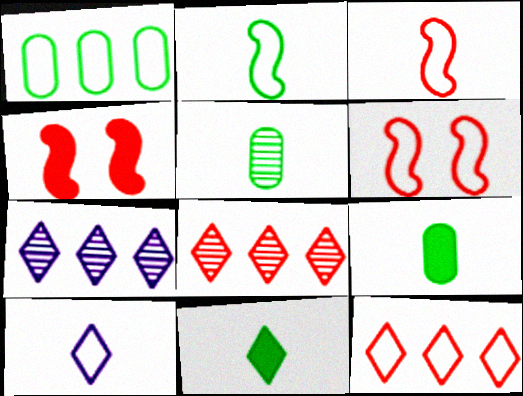[[1, 6, 10], 
[2, 5, 11], 
[6, 7, 9]]